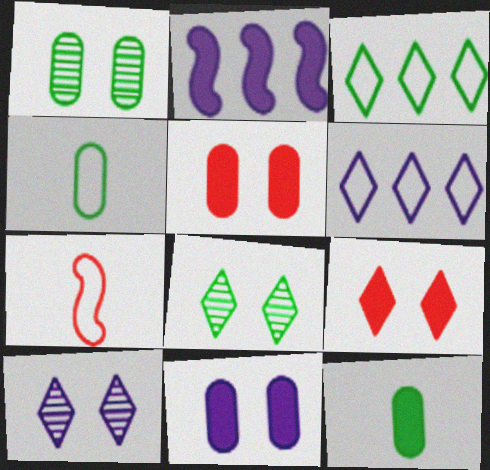[[2, 9, 12]]